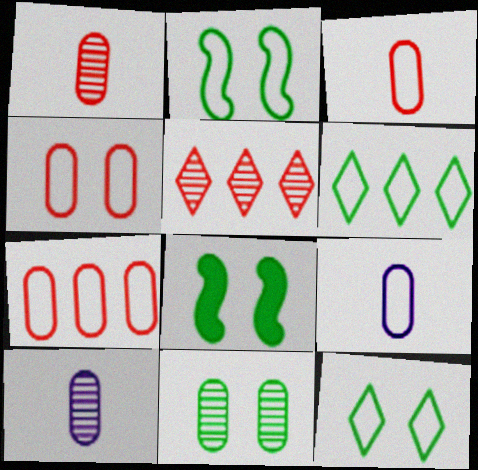[[3, 4, 7], 
[5, 8, 9], 
[8, 11, 12]]